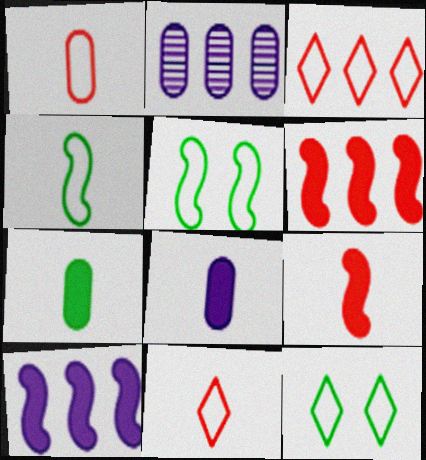[[2, 9, 12]]